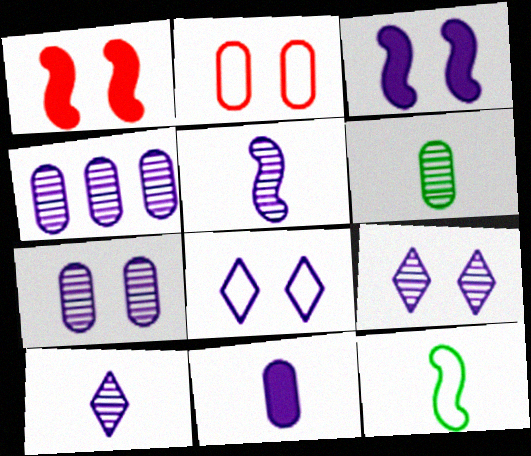[[3, 7, 8], 
[4, 5, 9]]